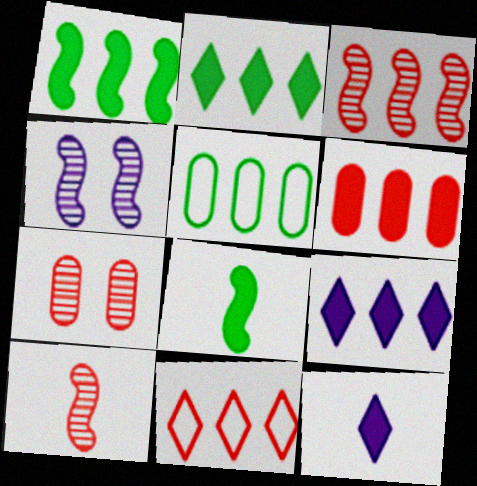[[1, 6, 9], 
[3, 5, 9], 
[3, 6, 11]]